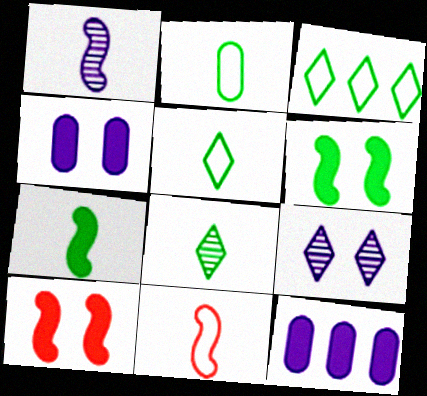[[1, 7, 11], 
[2, 7, 8]]